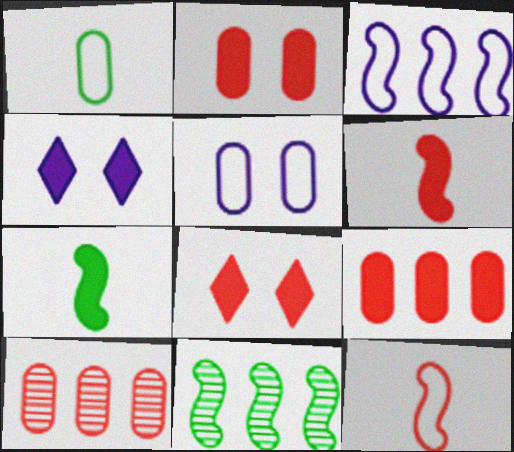[[4, 7, 9], 
[6, 8, 9], 
[8, 10, 12]]